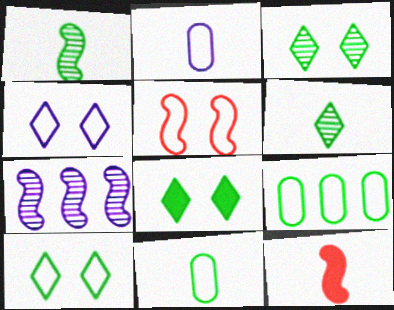[[1, 8, 9], 
[2, 6, 12], 
[3, 8, 10]]